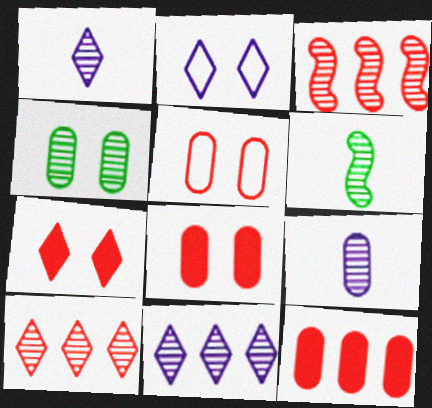[[1, 3, 4], 
[2, 6, 12]]